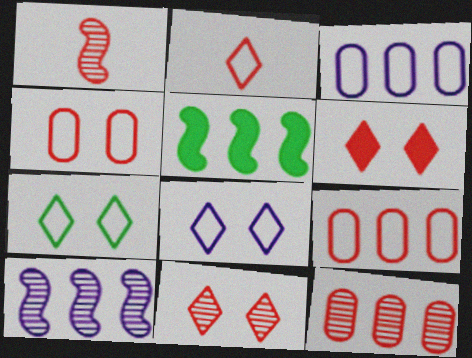[[1, 6, 9], 
[1, 11, 12]]